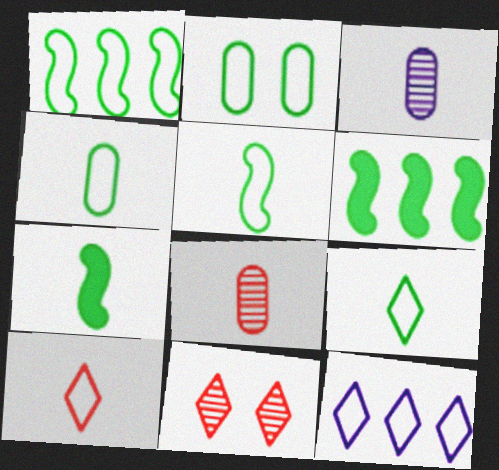[[1, 2, 9], 
[3, 7, 10], 
[4, 5, 9]]